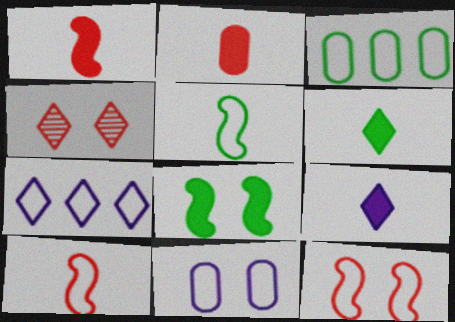[[4, 6, 7], 
[4, 8, 11]]